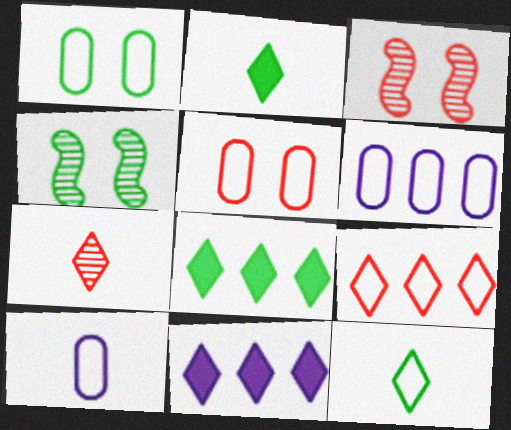[[2, 3, 6], 
[3, 8, 10]]